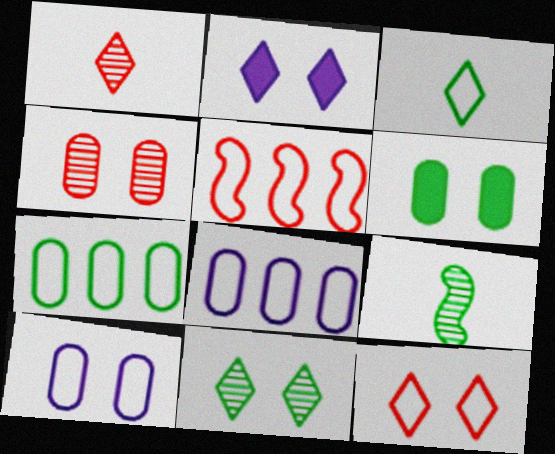[[2, 11, 12], 
[3, 5, 10], 
[4, 6, 10]]